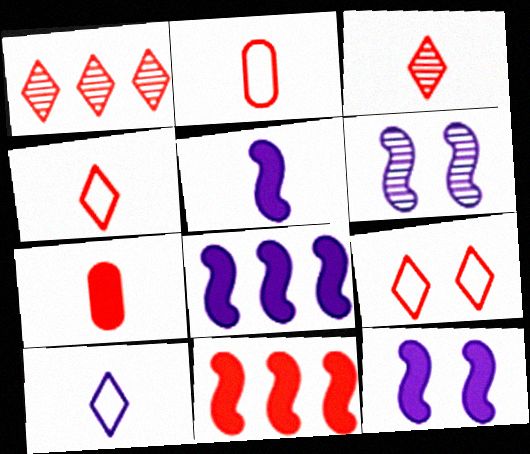[[5, 8, 12]]